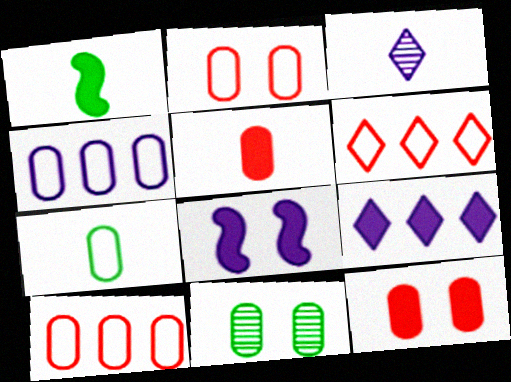[[1, 9, 12], 
[2, 4, 7], 
[3, 4, 8], 
[4, 5, 11]]